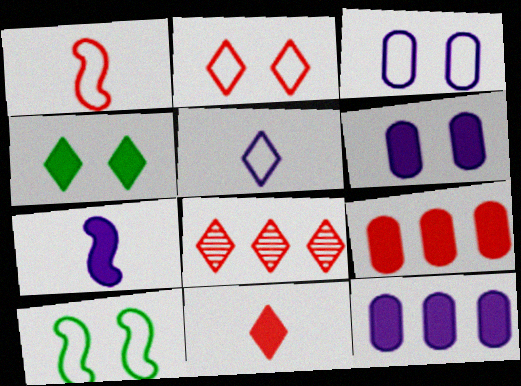[[2, 3, 10], 
[2, 8, 11], 
[4, 5, 8], 
[4, 7, 9]]